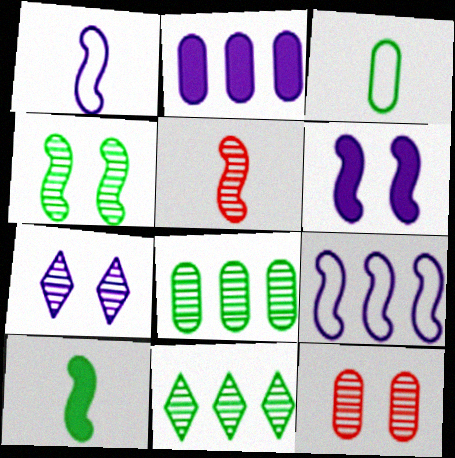[[1, 2, 7], 
[1, 5, 10], 
[2, 3, 12], 
[4, 7, 12], 
[5, 7, 8]]